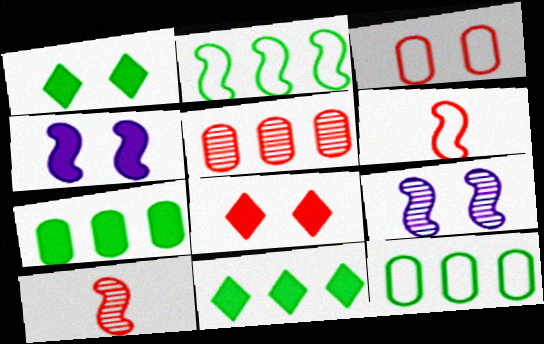[[1, 3, 9], 
[2, 4, 10], 
[5, 6, 8]]